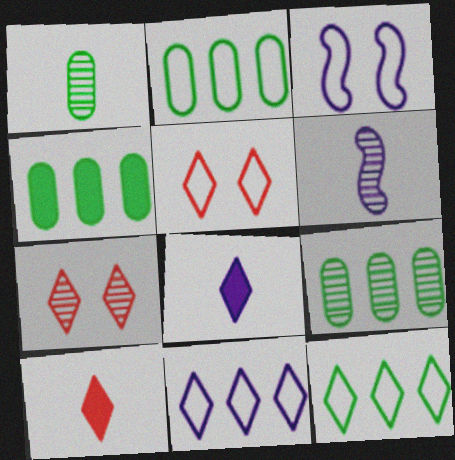[[2, 4, 9], 
[3, 9, 10], 
[4, 5, 6], 
[6, 7, 9], 
[7, 8, 12]]